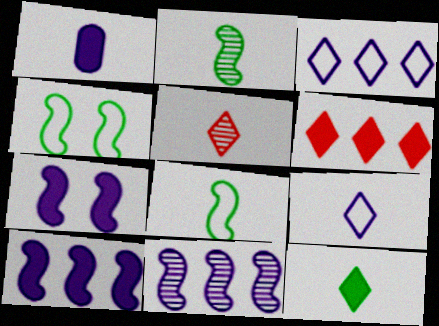[[1, 5, 8], 
[5, 9, 12]]